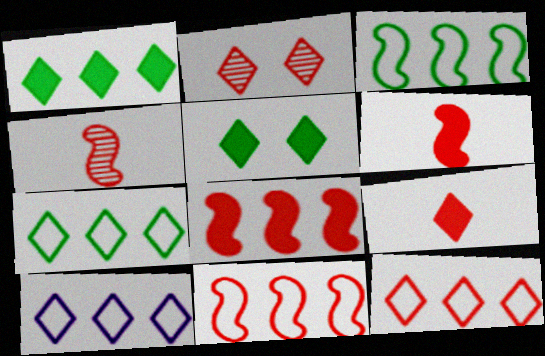[[2, 9, 12], 
[7, 10, 12]]